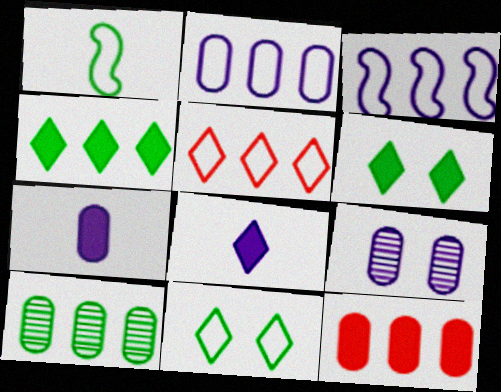[[1, 6, 10], 
[2, 7, 9], 
[2, 10, 12], 
[3, 8, 9]]